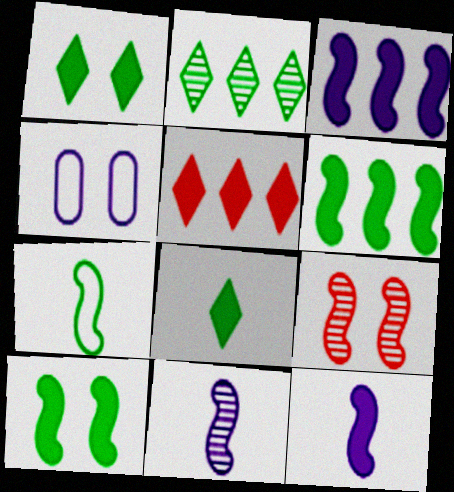[[1, 4, 9], 
[3, 7, 9]]